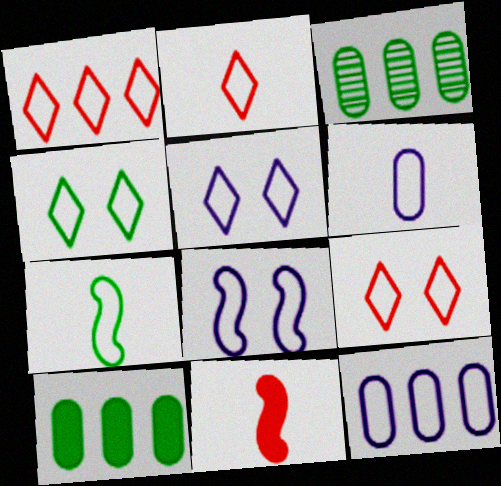[[1, 2, 9], 
[2, 6, 7], 
[3, 5, 11], 
[4, 5, 9], 
[7, 9, 12]]